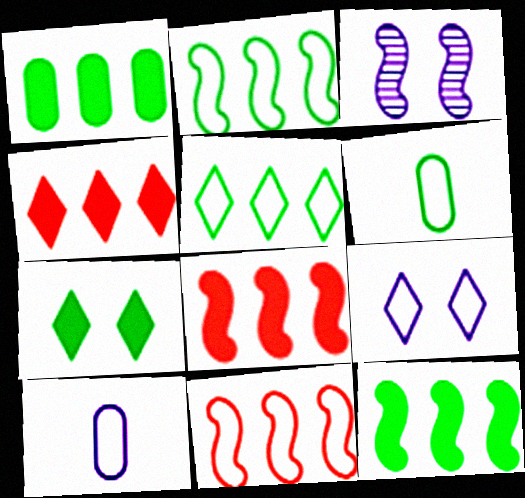[[3, 4, 6], 
[6, 9, 11]]